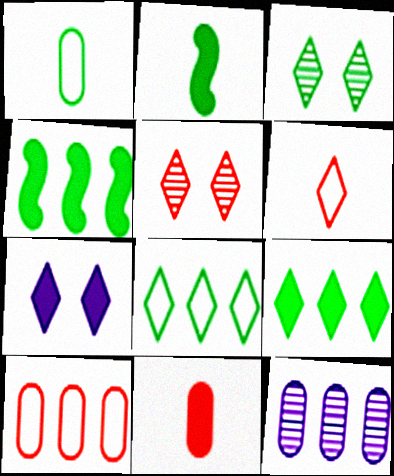[[1, 3, 4], 
[4, 7, 11]]